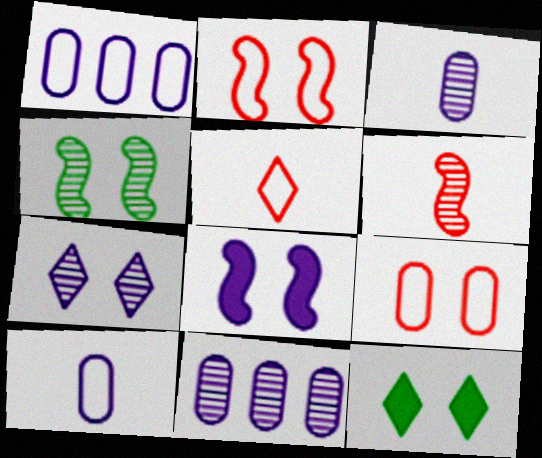[[1, 6, 12], 
[2, 4, 8]]